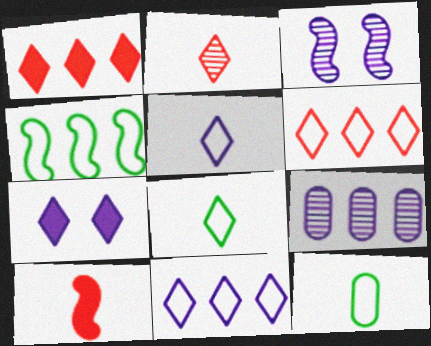[[1, 3, 12], 
[1, 4, 9], 
[3, 4, 10]]